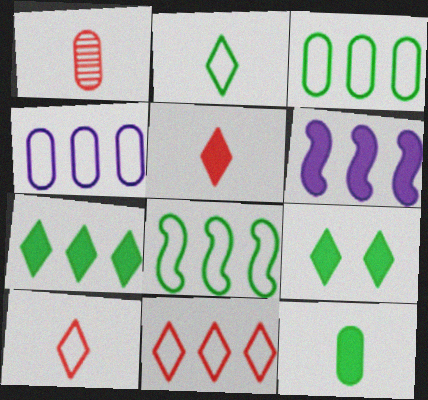[[4, 8, 11]]